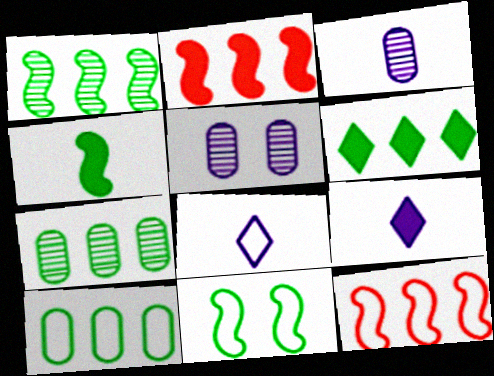[[1, 4, 11], 
[1, 6, 10]]